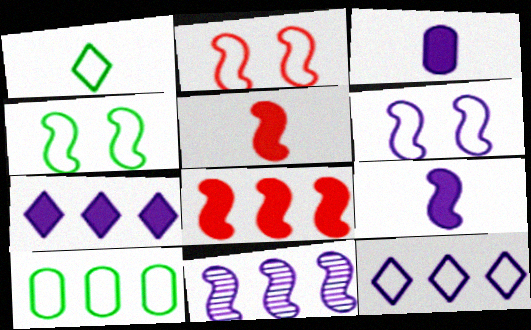[[1, 4, 10], 
[2, 4, 6], 
[4, 5, 11], 
[6, 9, 11]]